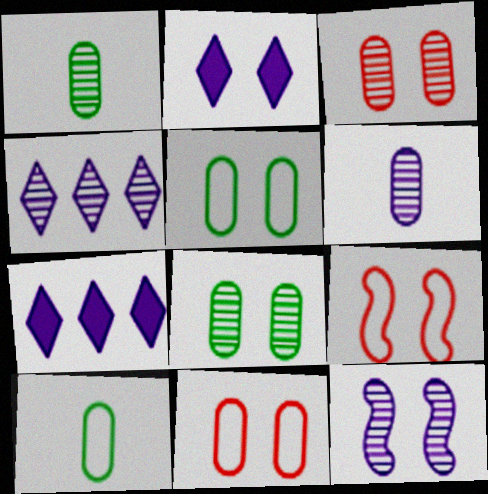[[1, 7, 9], 
[2, 8, 9], 
[4, 6, 12]]